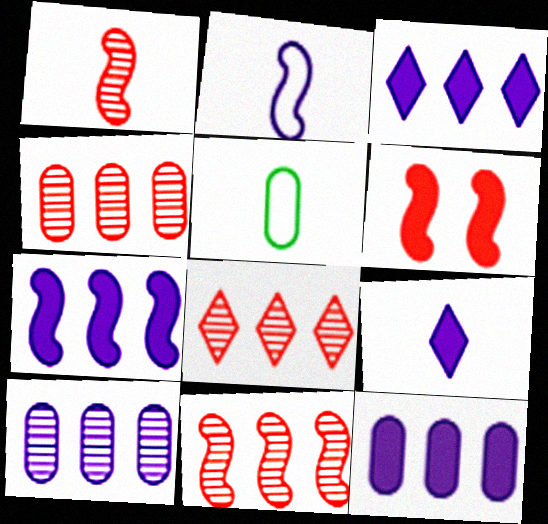[[1, 5, 9], 
[3, 7, 12], 
[4, 8, 11]]